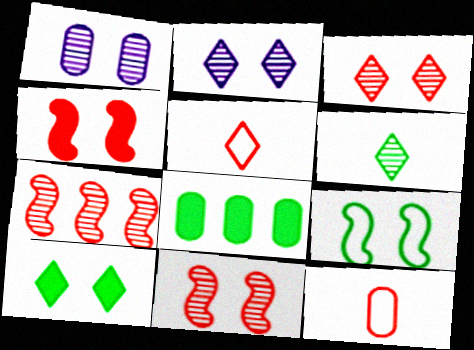[[1, 6, 7], 
[1, 8, 12], 
[6, 8, 9]]